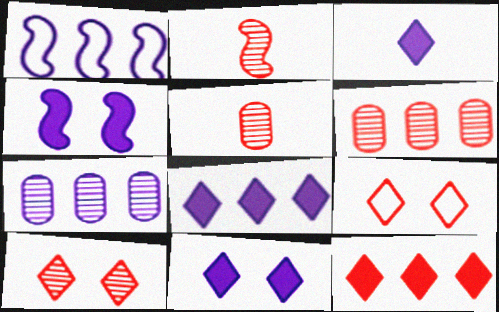[[1, 7, 8], 
[2, 6, 10], 
[3, 8, 11]]